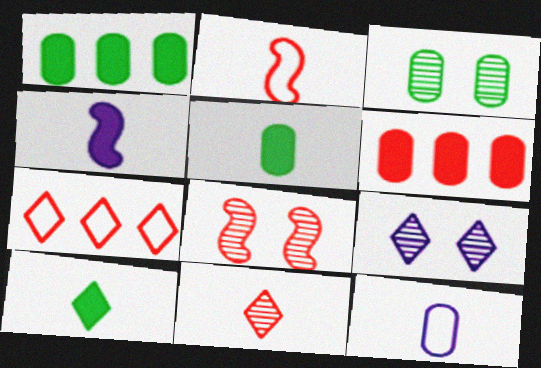[[1, 2, 9], 
[3, 4, 7], 
[3, 6, 12], 
[3, 8, 9], 
[7, 9, 10]]